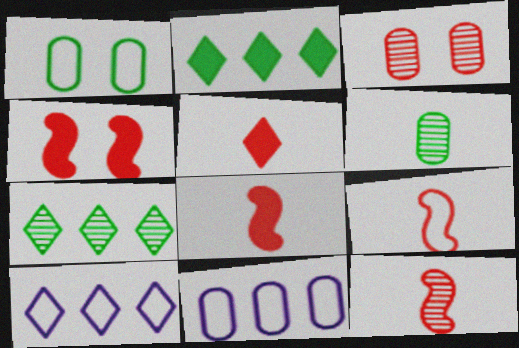[[1, 9, 10], 
[4, 6, 10], 
[8, 9, 12]]